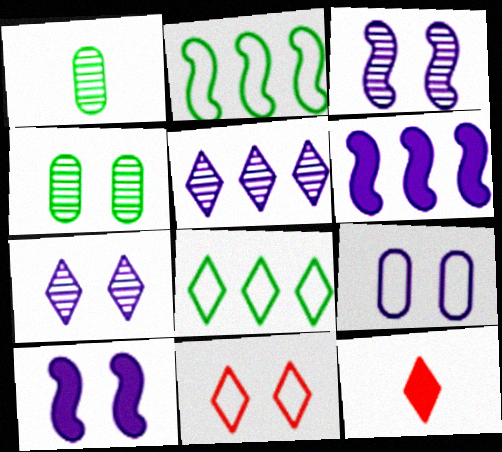[[1, 6, 11], 
[4, 10, 11], 
[7, 8, 12], 
[7, 9, 10]]